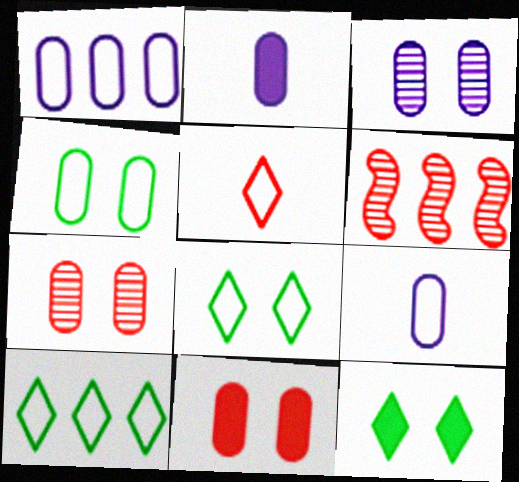[[1, 2, 3], 
[2, 6, 8], 
[3, 4, 11], 
[5, 6, 11], 
[6, 9, 12]]